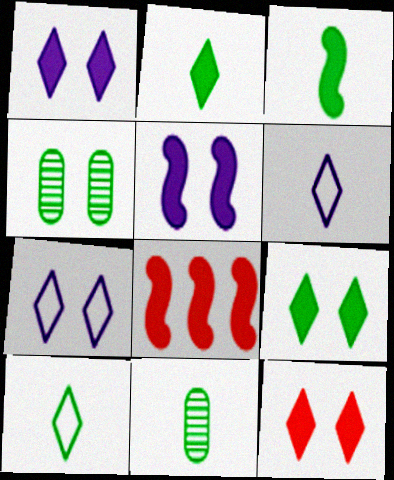[[1, 9, 12], 
[3, 5, 8], 
[3, 10, 11], 
[4, 6, 8], 
[7, 8, 11]]